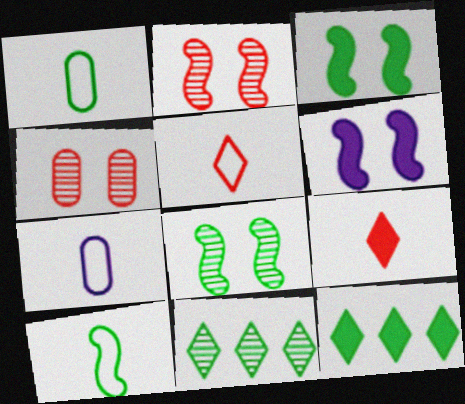[[1, 3, 11], 
[1, 8, 12], 
[2, 7, 12], 
[5, 7, 10]]